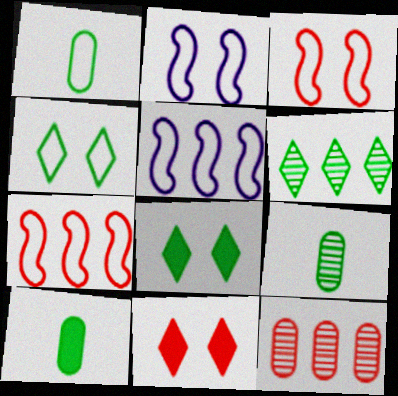[[1, 9, 10], 
[5, 9, 11]]